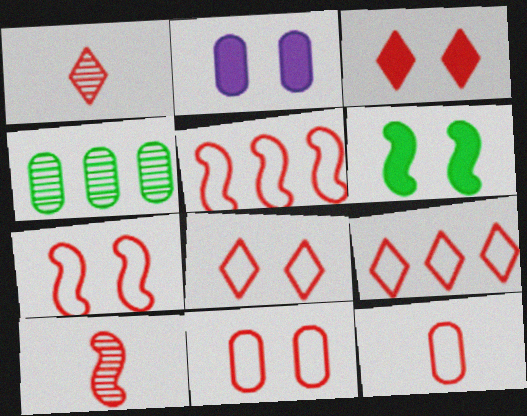[[1, 3, 9], 
[2, 3, 6], 
[2, 4, 12], 
[5, 8, 12], 
[7, 8, 11], 
[7, 9, 12]]